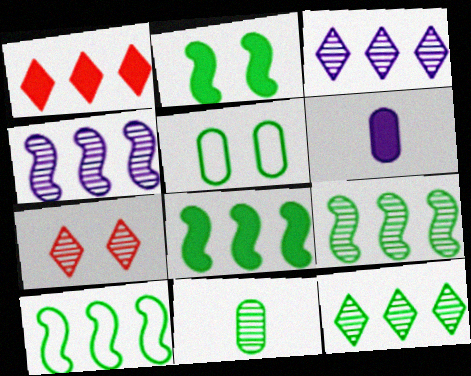[[1, 2, 6], 
[4, 7, 11], 
[6, 7, 10], 
[8, 9, 10]]